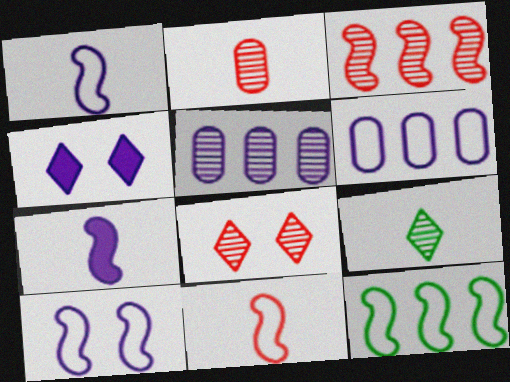[[1, 4, 5], 
[2, 3, 8], 
[2, 4, 12], 
[10, 11, 12]]